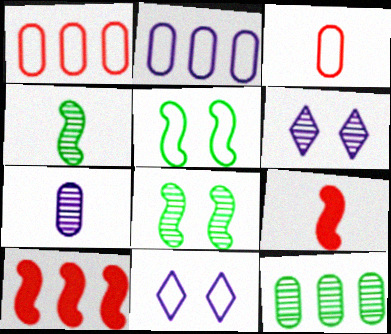[[9, 11, 12]]